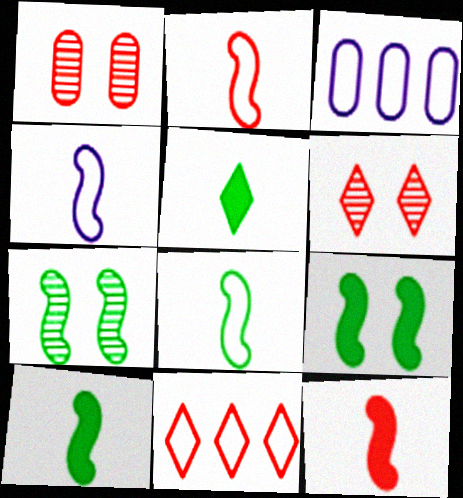[[1, 11, 12], 
[2, 4, 8], 
[3, 6, 10]]